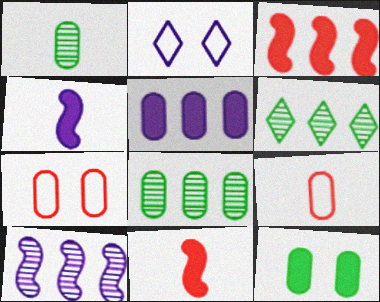[[1, 2, 3], 
[1, 5, 7], 
[2, 8, 11], 
[4, 6, 7]]